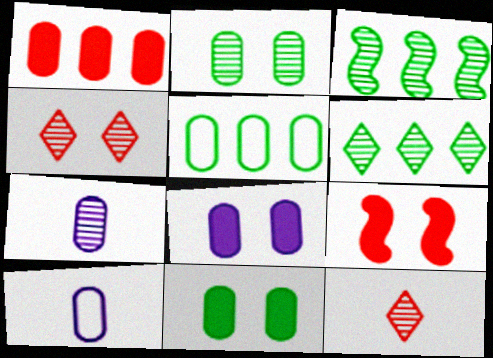[[1, 2, 10], 
[3, 4, 7], 
[6, 9, 10]]